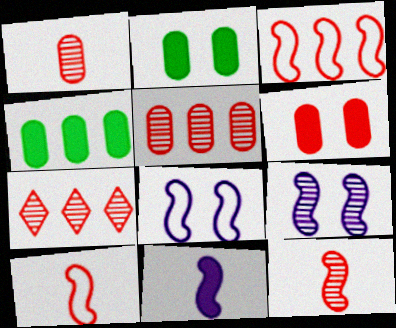[[6, 7, 10]]